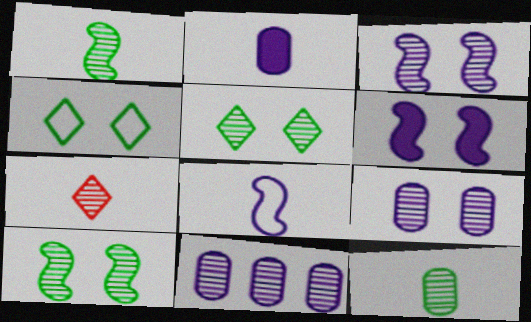[[7, 10, 11]]